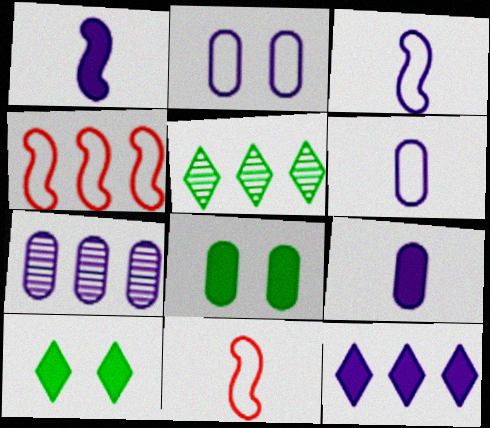[[2, 7, 9], 
[7, 10, 11]]